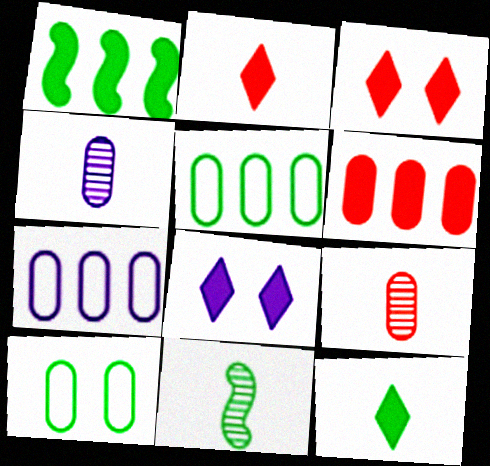[[3, 7, 11], 
[4, 6, 10]]